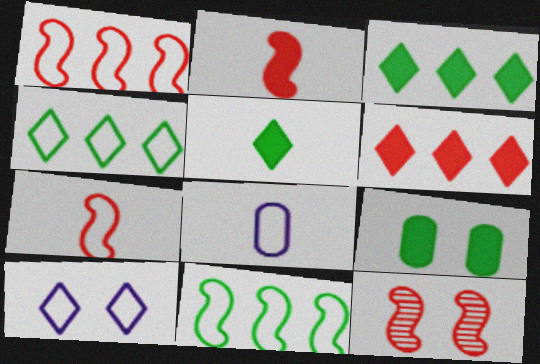[[1, 2, 12], 
[3, 8, 12], 
[9, 10, 12]]